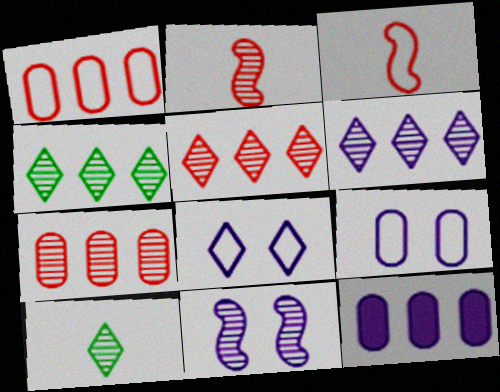[[4, 5, 6], 
[7, 10, 11]]